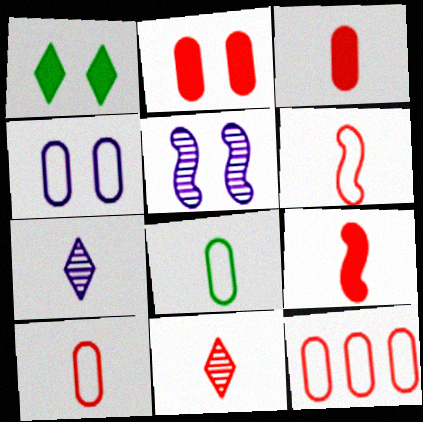[[3, 6, 11], 
[4, 8, 12], 
[7, 8, 9], 
[9, 10, 11]]